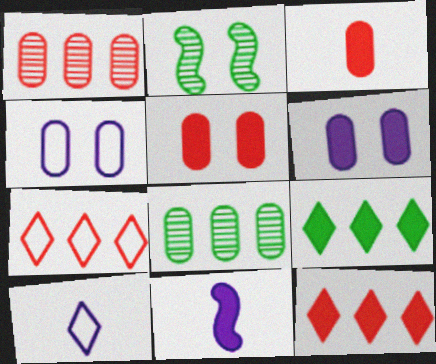[[3, 4, 8], 
[5, 9, 11]]